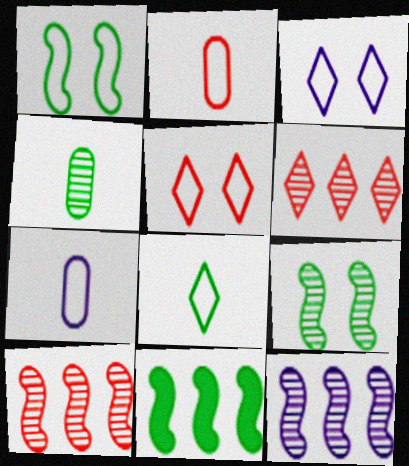[]